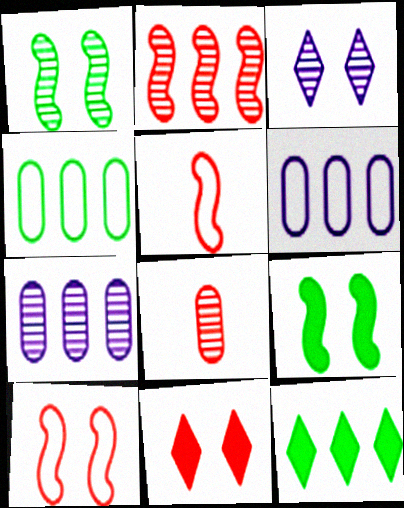[[2, 6, 12]]